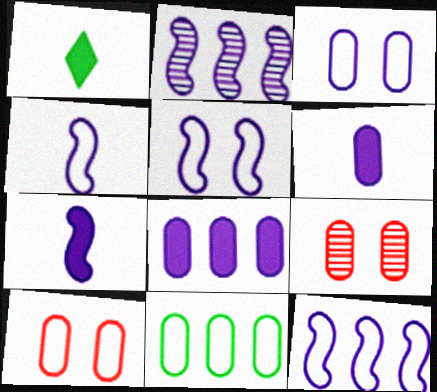[[1, 2, 10], 
[1, 9, 12], 
[2, 5, 7], 
[4, 5, 12], 
[6, 9, 11]]